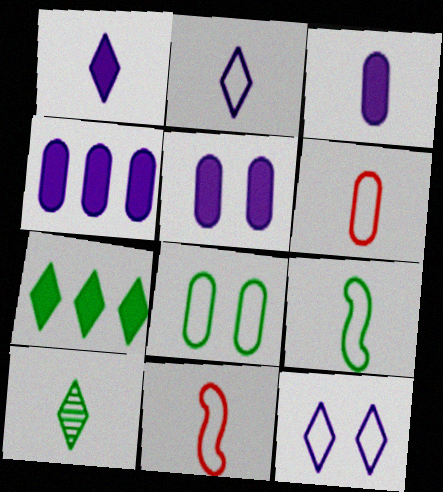[[2, 6, 9], 
[3, 4, 5], 
[3, 10, 11]]